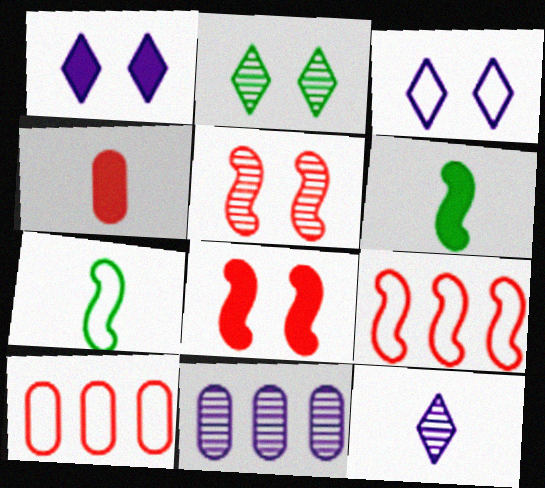[[3, 7, 10], 
[4, 7, 12]]